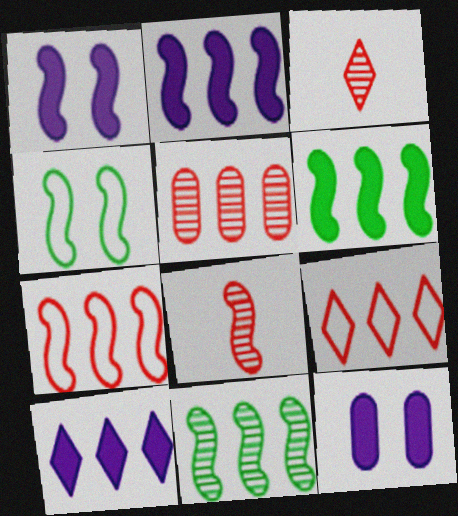[[2, 4, 8], 
[2, 7, 11]]